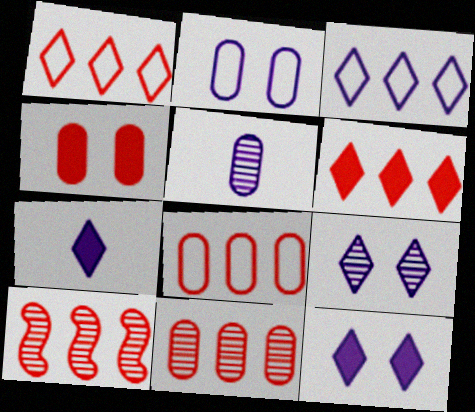[[3, 7, 9], 
[6, 8, 10]]